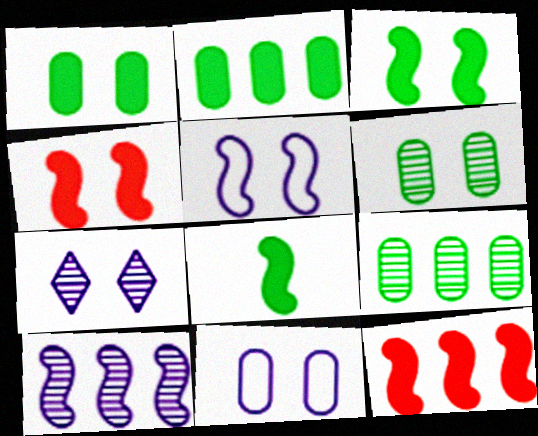[]